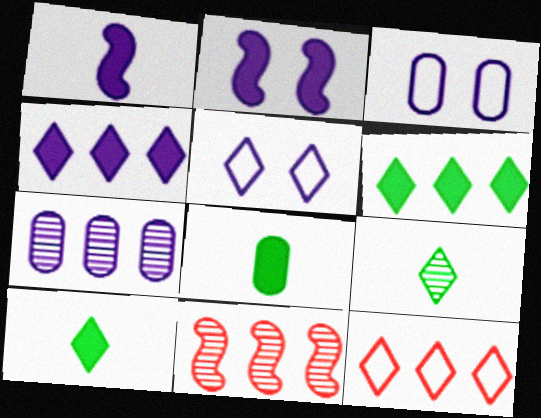[[1, 5, 7], 
[3, 10, 11], 
[5, 8, 11]]